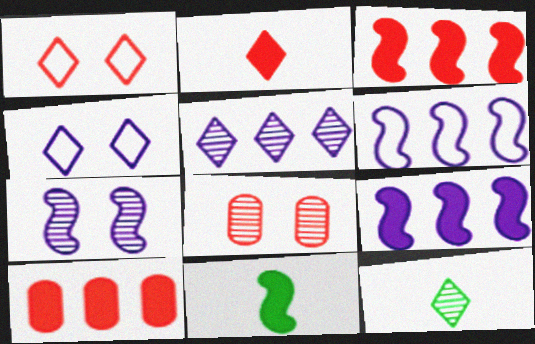[]